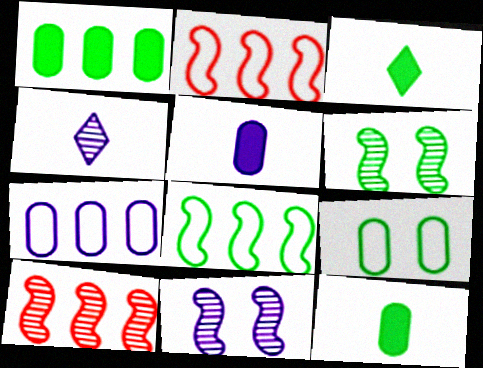[]